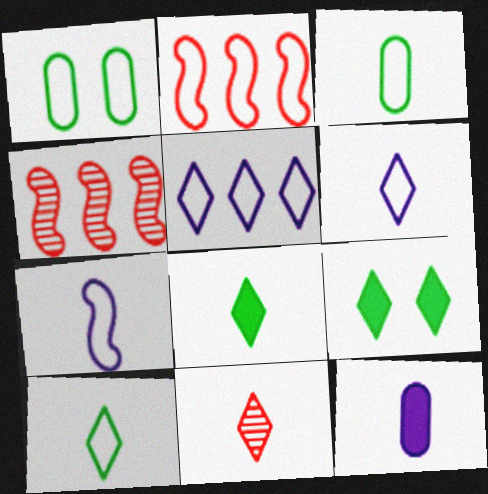[[1, 2, 6], 
[5, 9, 11], 
[6, 8, 11]]